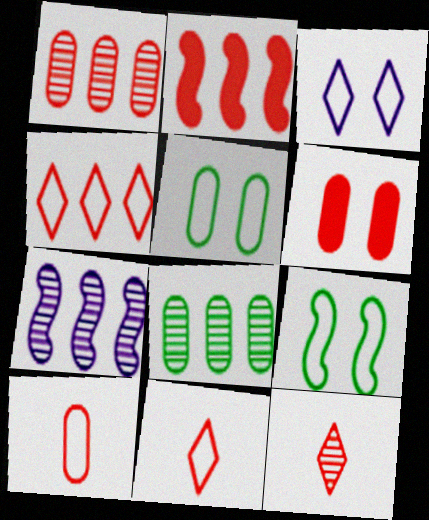[[1, 2, 4], 
[1, 6, 10]]